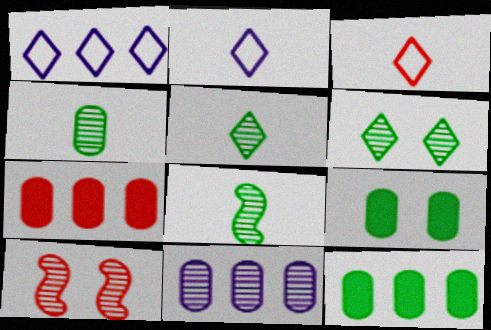[[2, 10, 12], 
[3, 7, 10], 
[4, 5, 8], 
[5, 10, 11]]